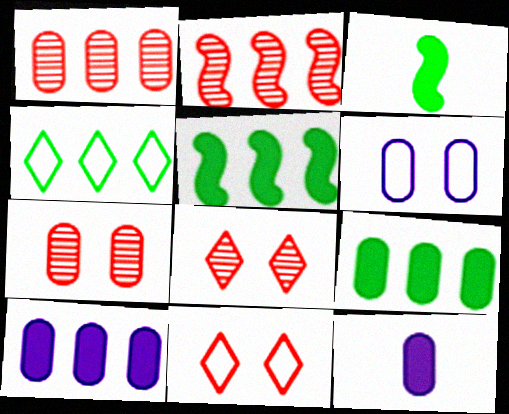[[2, 4, 10]]